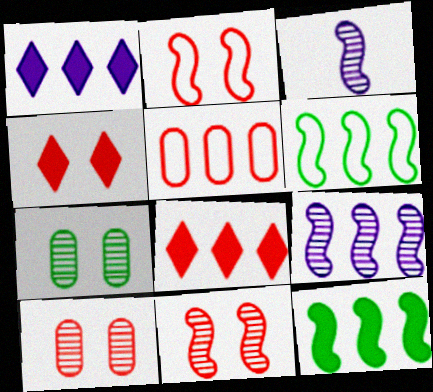[[2, 3, 12], 
[2, 4, 10]]